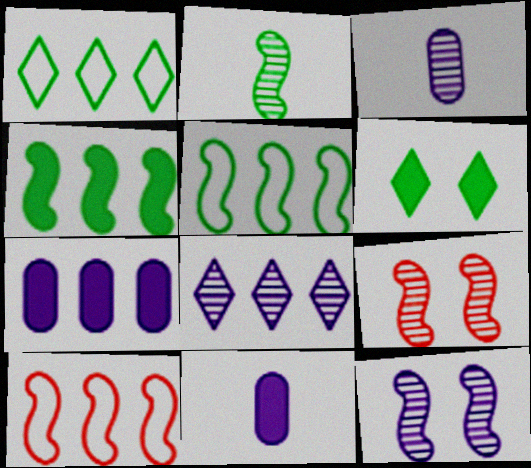[[1, 9, 11], 
[3, 6, 10], 
[3, 8, 12]]